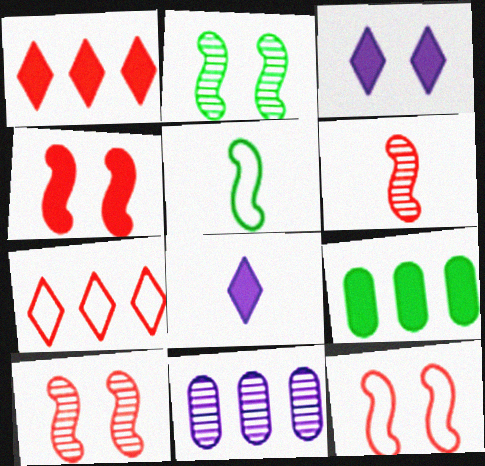[[4, 8, 9], 
[4, 10, 12]]